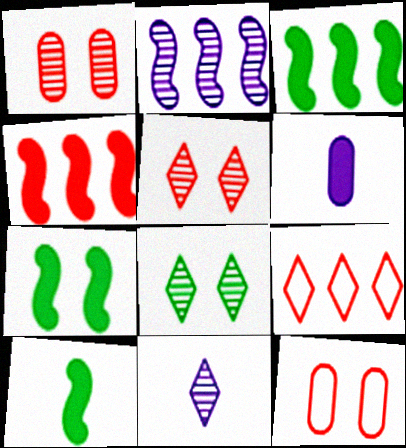[[3, 7, 10], 
[3, 11, 12]]